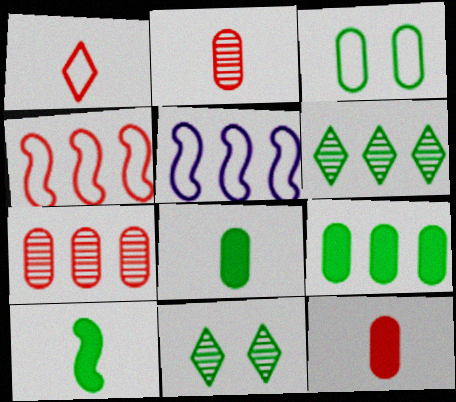[[1, 3, 5], 
[3, 6, 10], 
[5, 11, 12]]